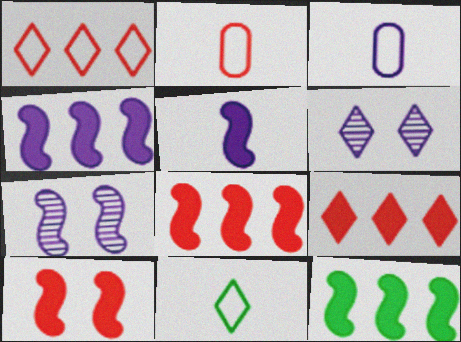[[2, 6, 12], 
[3, 4, 6], 
[4, 8, 12], 
[5, 10, 12], 
[6, 9, 11]]